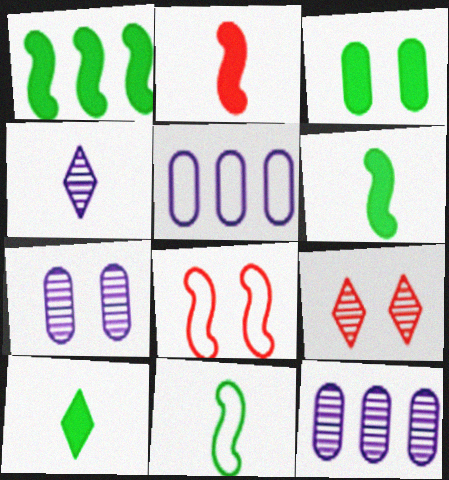[[1, 3, 10], 
[5, 6, 9], 
[8, 10, 12]]